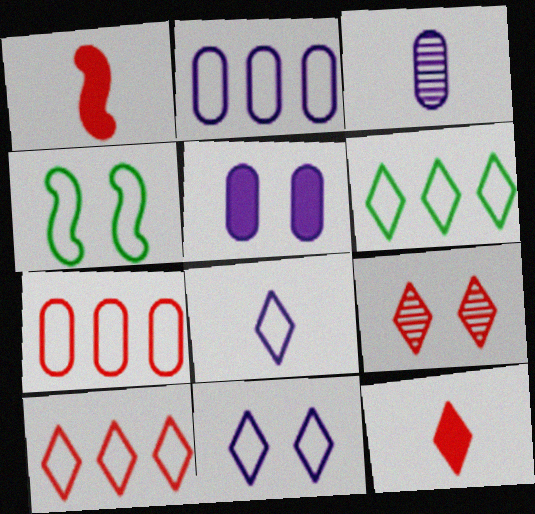[[1, 7, 9], 
[2, 3, 5], 
[4, 5, 9], 
[4, 7, 8], 
[9, 10, 12]]